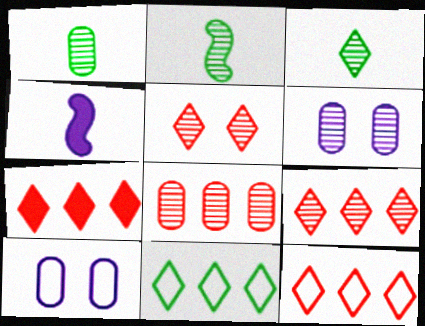[[1, 2, 3], 
[1, 6, 8], 
[2, 6, 9], 
[2, 7, 10], 
[7, 9, 12]]